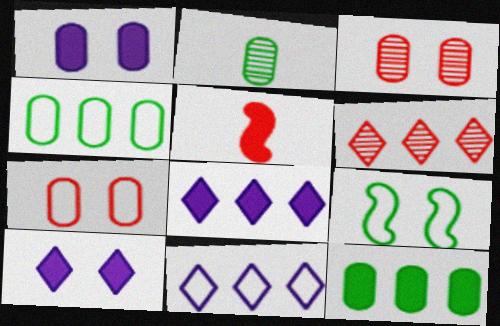[[3, 9, 10], 
[5, 6, 7], 
[5, 10, 12]]